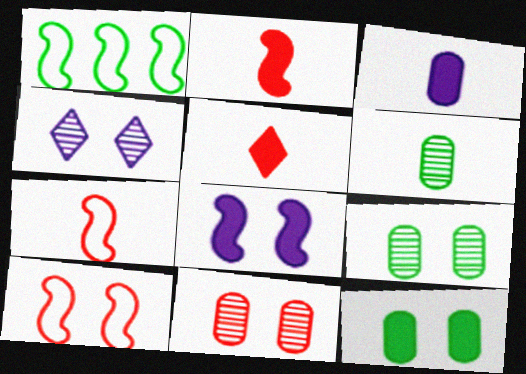[[4, 10, 12]]